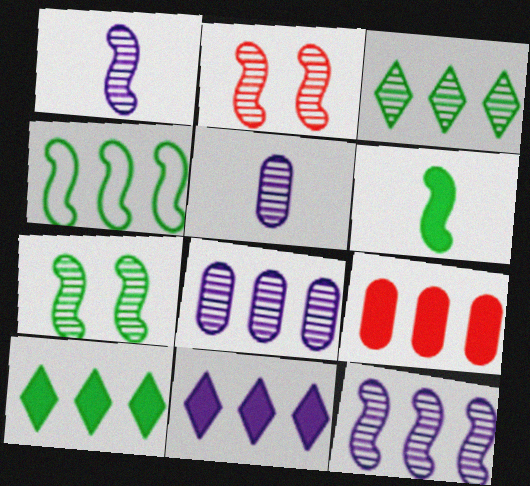[[2, 3, 5], 
[4, 6, 7]]